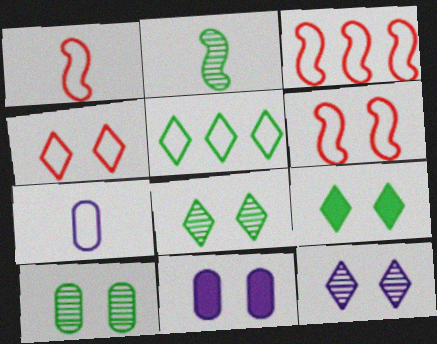[[1, 3, 6], 
[4, 9, 12], 
[5, 6, 7], 
[6, 8, 11]]